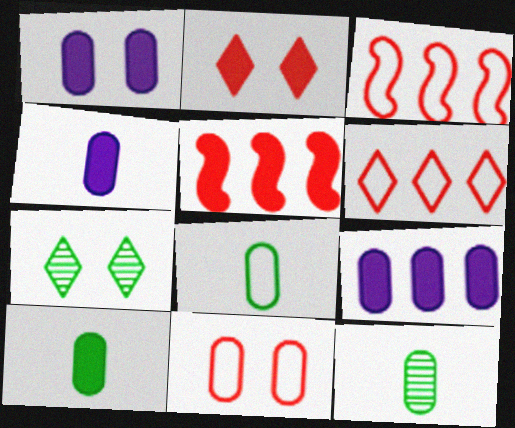[[1, 4, 9], 
[3, 4, 7], 
[8, 10, 12], 
[9, 11, 12]]